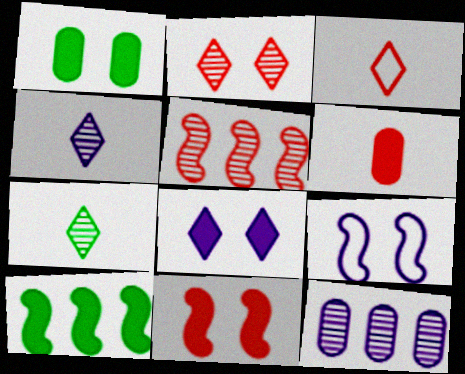[[1, 2, 9], 
[1, 8, 11], 
[6, 8, 10]]